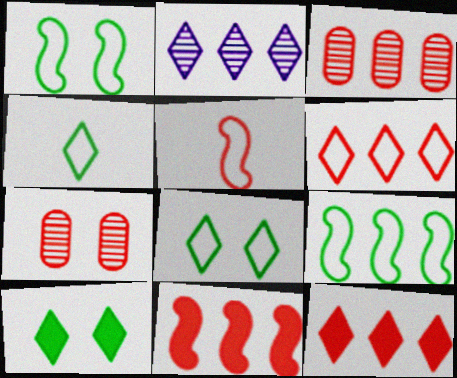[[3, 6, 11], 
[5, 7, 12]]